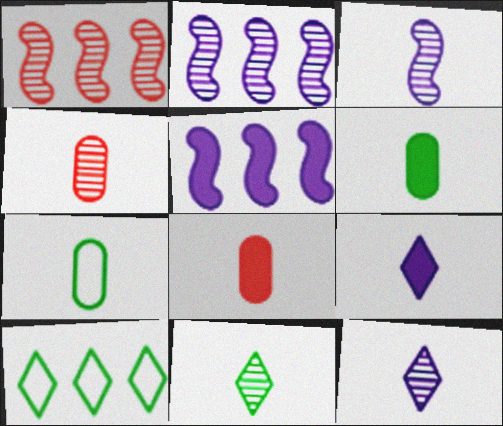[[3, 4, 11]]